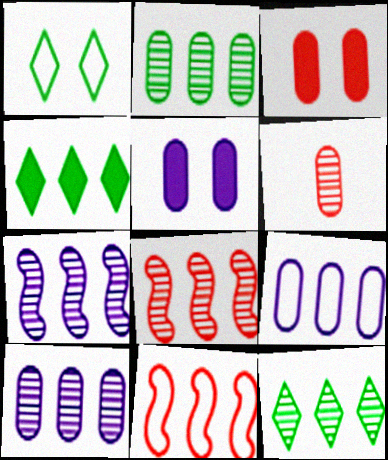[[4, 8, 9], 
[4, 10, 11], 
[8, 10, 12]]